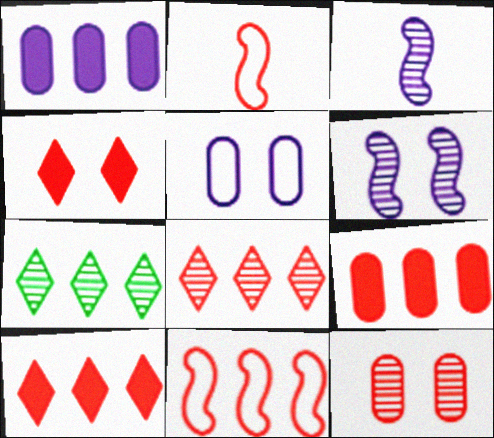[[1, 7, 11], 
[2, 10, 12], 
[3, 7, 12], 
[8, 9, 11]]